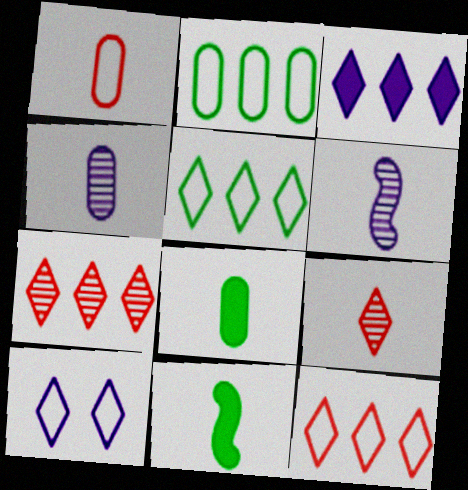[[1, 4, 8], 
[3, 5, 7]]